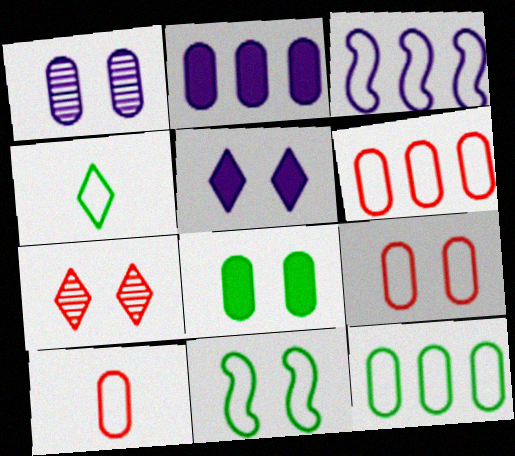[[1, 8, 9], 
[3, 4, 9], 
[4, 11, 12], 
[6, 9, 10]]